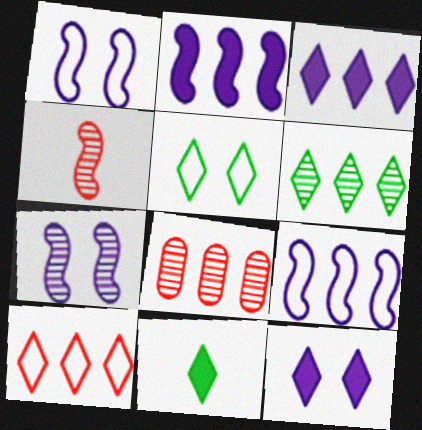[[1, 8, 11], 
[3, 6, 10], 
[5, 6, 11]]